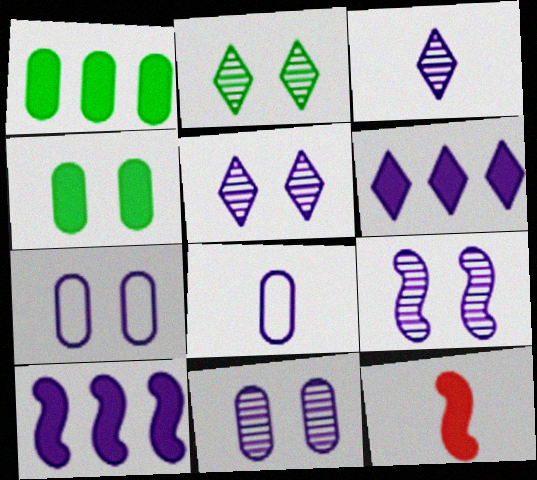[[3, 7, 10], 
[4, 6, 12], 
[5, 8, 10], 
[5, 9, 11], 
[6, 8, 9]]